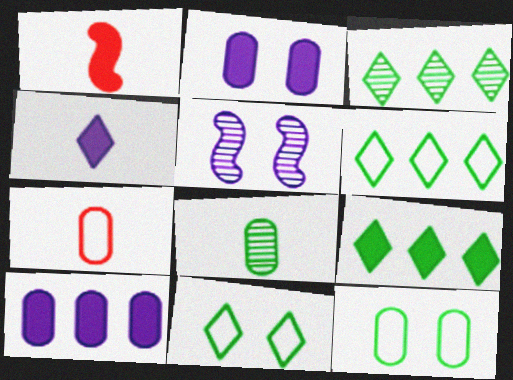[[1, 2, 9], 
[3, 6, 9], 
[5, 7, 9]]